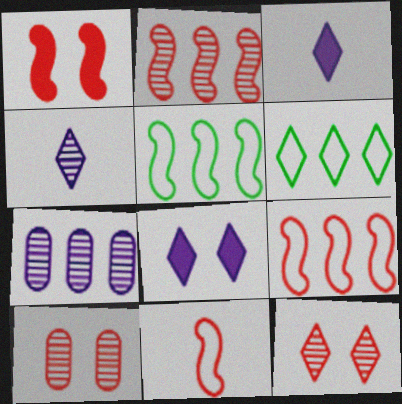[[1, 2, 11], 
[3, 5, 10], 
[3, 6, 12]]